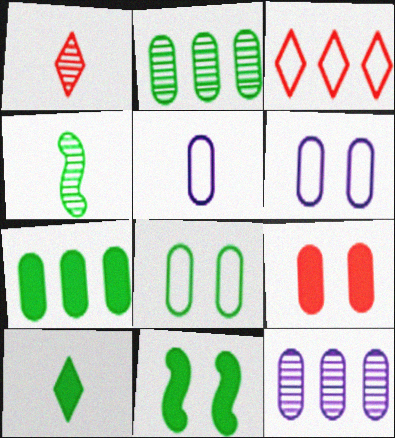[[2, 5, 9], 
[7, 10, 11]]